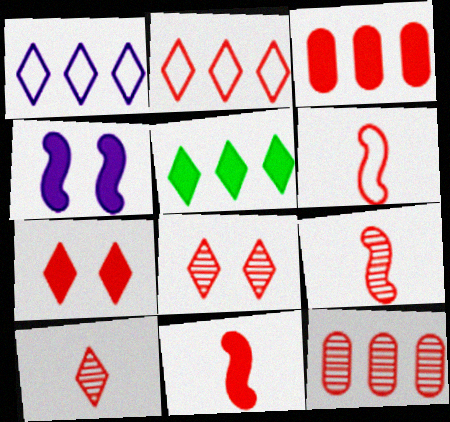[[2, 7, 10], 
[3, 6, 8], 
[3, 7, 11], 
[6, 7, 12], 
[6, 9, 11], 
[8, 9, 12]]